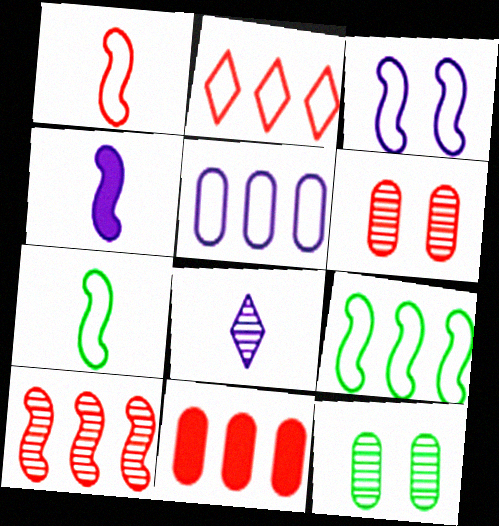[[1, 3, 9], 
[2, 4, 12], 
[2, 5, 9], 
[2, 10, 11], 
[8, 10, 12]]